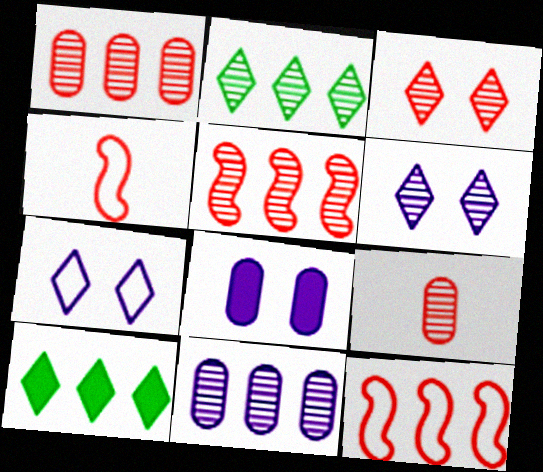[[2, 4, 8], 
[2, 5, 11], 
[3, 5, 9], 
[10, 11, 12]]